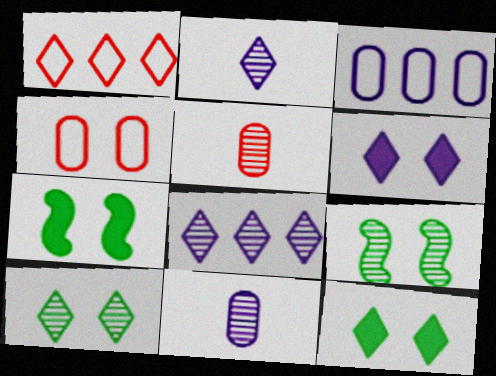[[1, 2, 12], 
[1, 7, 11], 
[4, 6, 9], 
[5, 8, 9]]